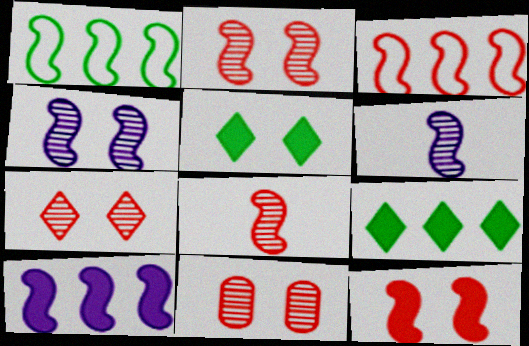[[1, 6, 12], 
[2, 7, 11], 
[3, 8, 12]]